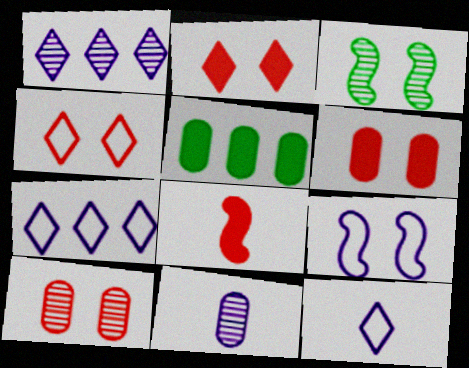[]